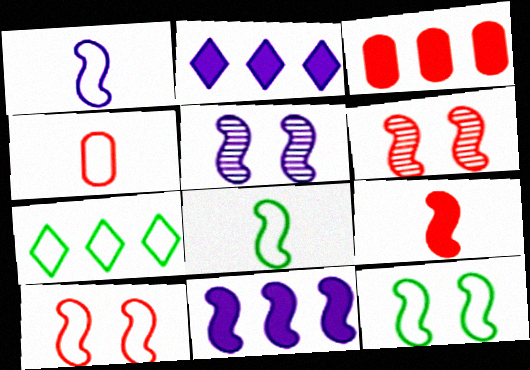[[1, 5, 11], 
[6, 8, 11]]